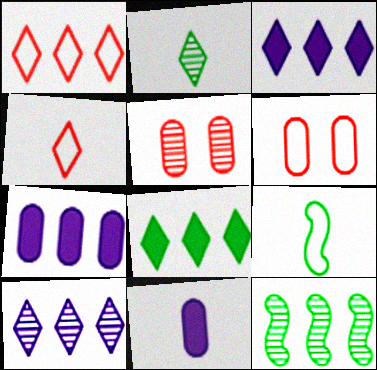[[1, 7, 12], 
[1, 8, 10], 
[3, 5, 9]]